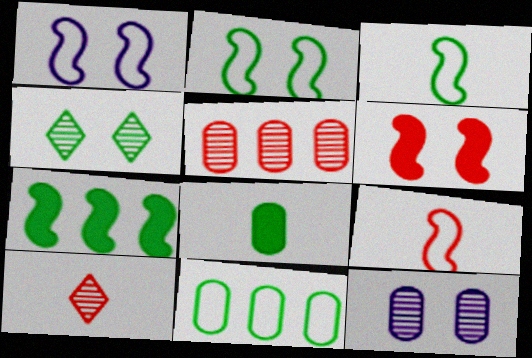[]